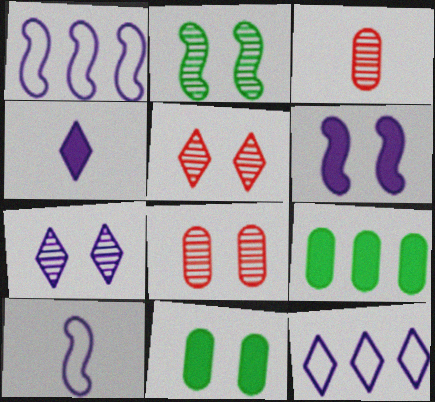[[2, 7, 8], 
[4, 7, 12], 
[5, 9, 10]]